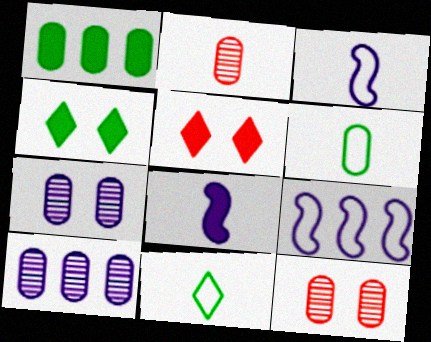[[1, 5, 8], 
[2, 4, 9], 
[2, 8, 11]]